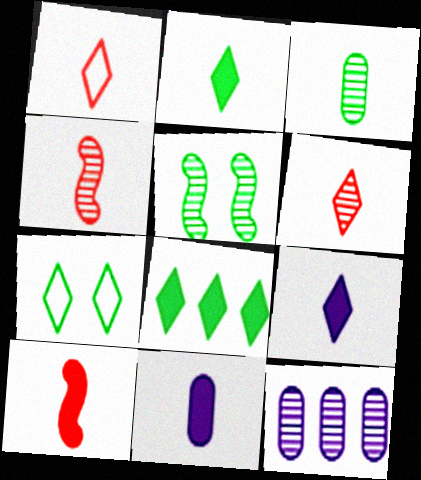[[2, 10, 11], 
[5, 6, 12], 
[7, 10, 12]]